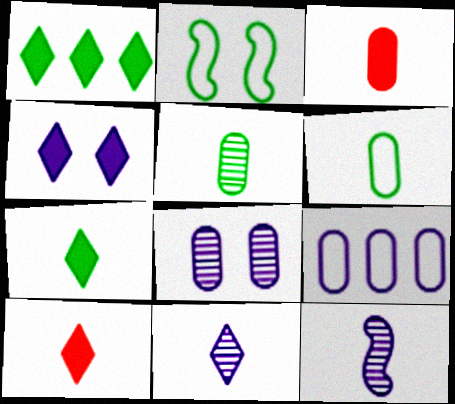[[1, 2, 5], 
[1, 4, 10], 
[4, 9, 12], 
[6, 10, 12]]